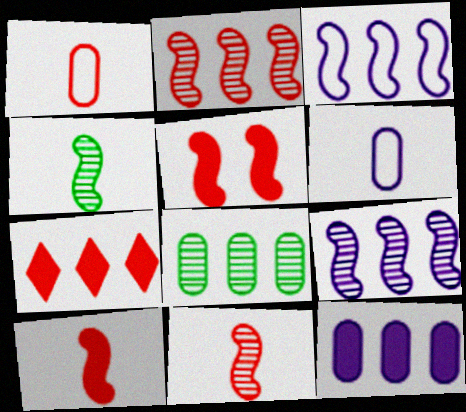[[3, 4, 5], 
[3, 7, 8]]